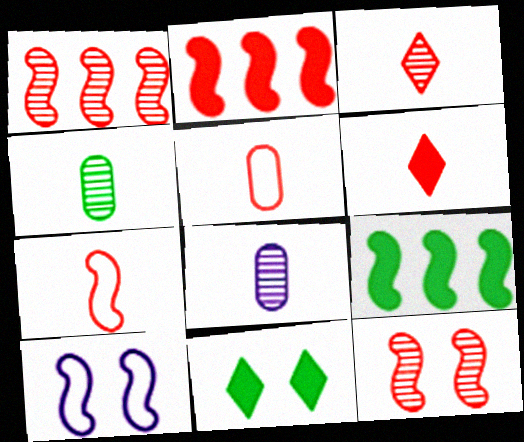[[2, 7, 12]]